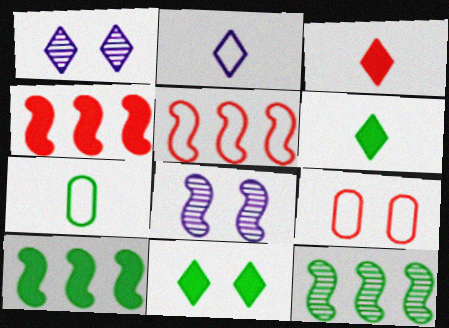[[1, 4, 7], 
[7, 11, 12], 
[8, 9, 11]]